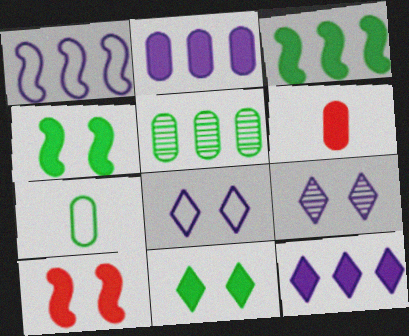[[4, 6, 12]]